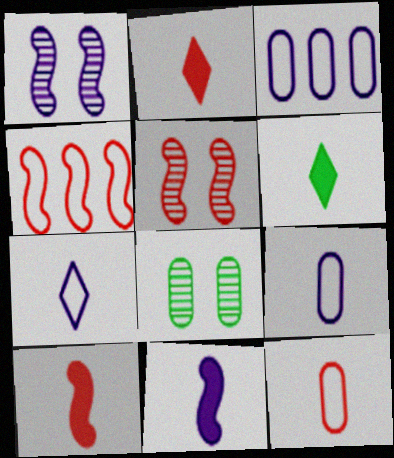[[3, 5, 6], 
[4, 5, 10]]